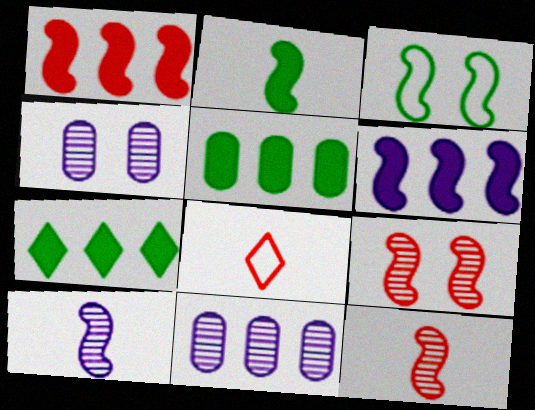[[1, 3, 10], 
[3, 6, 12]]